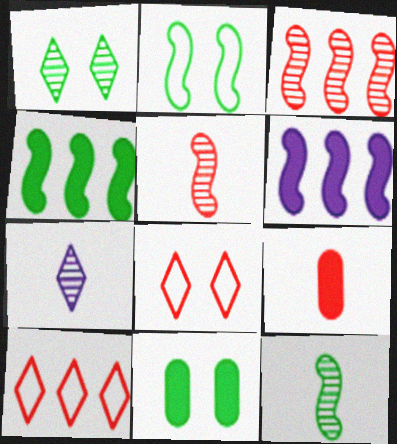[[1, 2, 11], 
[2, 4, 12], 
[2, 5, 6], 
[3, 8, 9]]